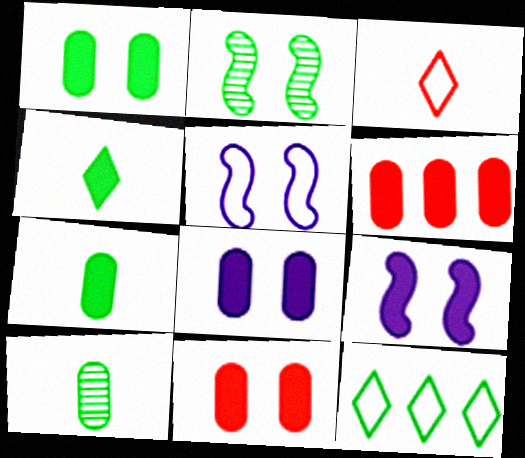[[1, 8, 11], 
[2, 7, 12], 
[4, 6, 9], 
[6, 7, 8]]